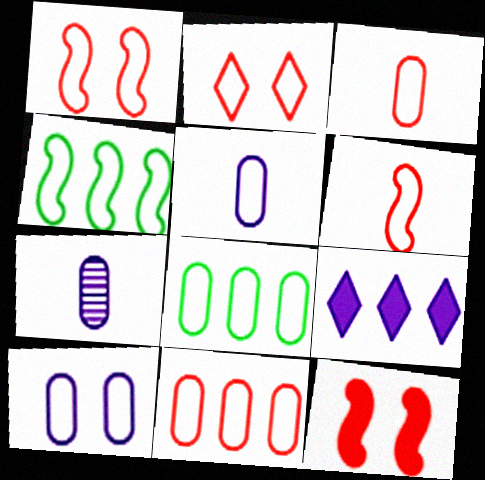[[2, 4, 5], 
[2, 6, 11], 
[3, 8, 10]]